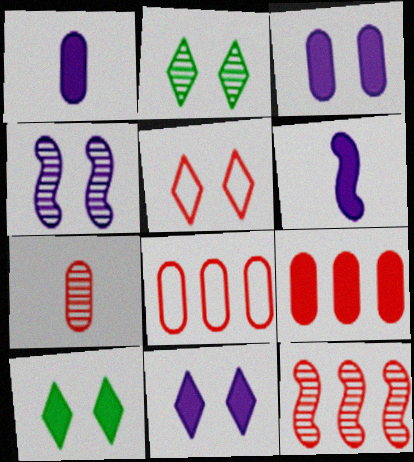[[2, 5, 11], 
[2, 6, 8], 
[6, 9, 10]]